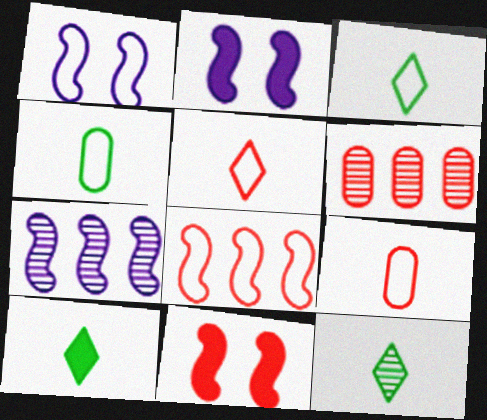[[1, 6, 10], 
[2, 3, 6], 
[3, 10, 12], 
[5, 6, 11]]